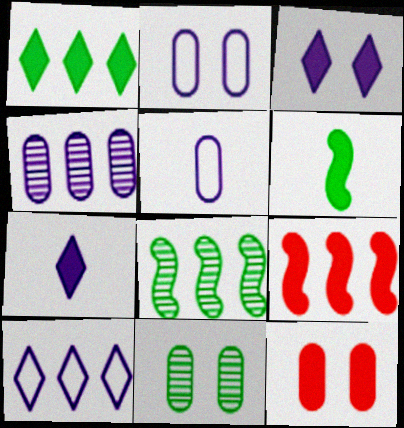[[2, 11, 12]]